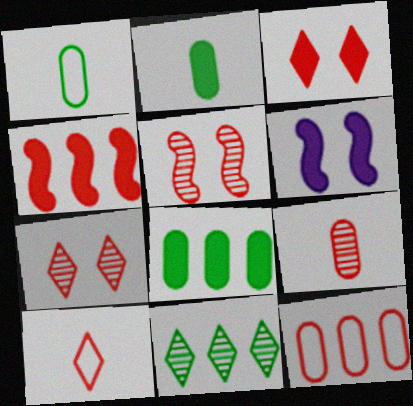[]